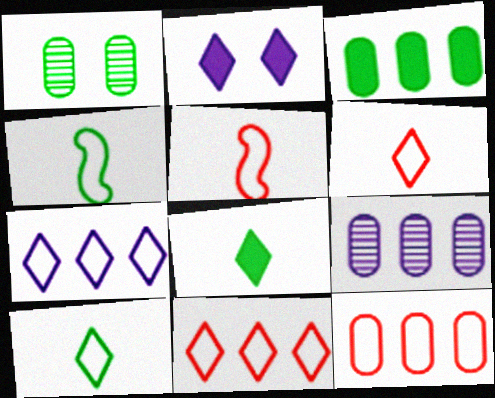[[3, 9, 12]]